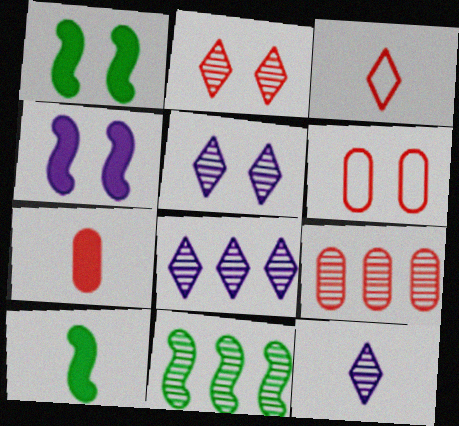[[1, 5, 6], 
[5, 8, 12], 
[6, 7, 9], 
[6, 8, 10], 
[8, 9, 11]]